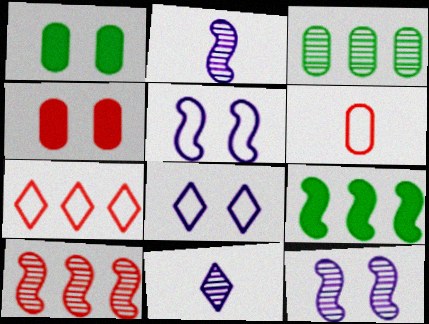[[1, 2, 7]]